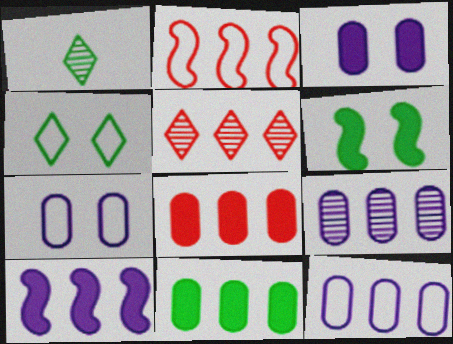[[1, 2, 3], 
[2, 5, 8]]